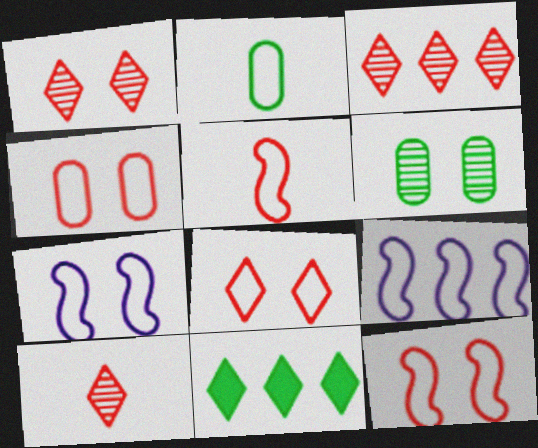[[1, 3, 10], 
[2, 8, 9], 
[4, 8, 12]]